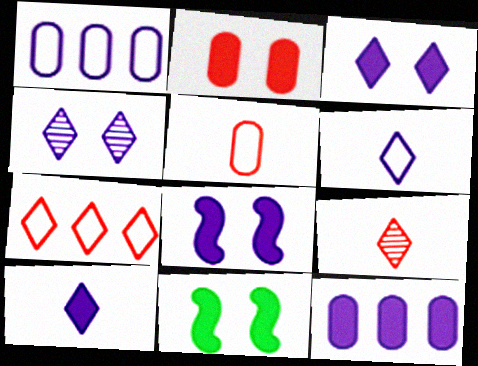[[1, 9, 11], 
[2, 3, 11], 
[8, 10, 12]]